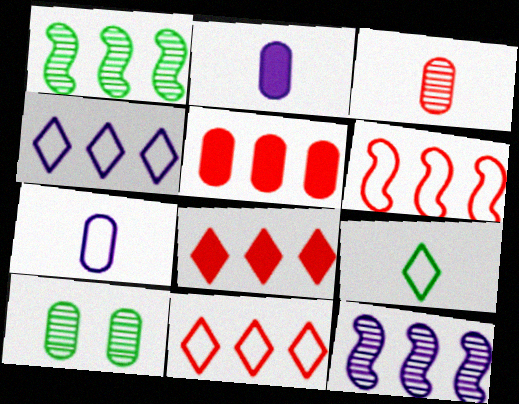[[1, 4, 5], 
[5, 7, 10]]